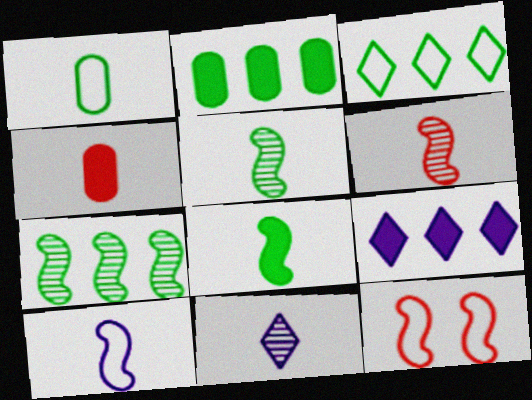[[2, 3, 7], 
[2, 11, 12], 
[6, 8, 10]]